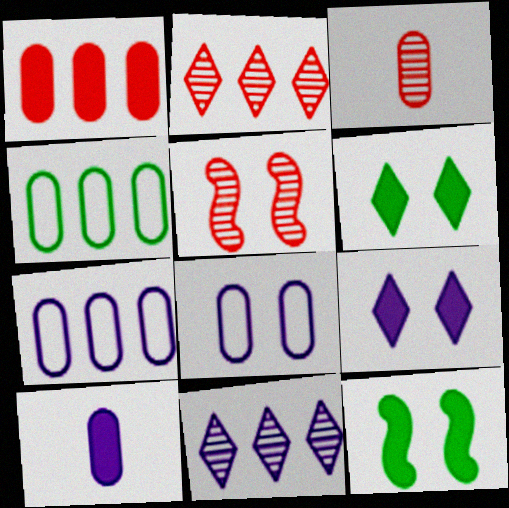[[2, 3, 5], 
[5, 6, 8]]